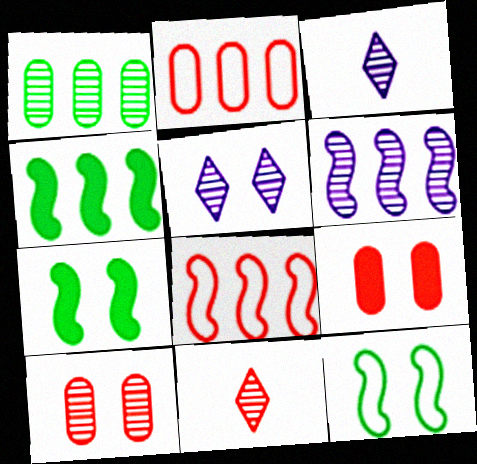[[2, 3, 7], 
[4, 6, 8], 
[5, 9, 12], 
[8, 9, 11]]